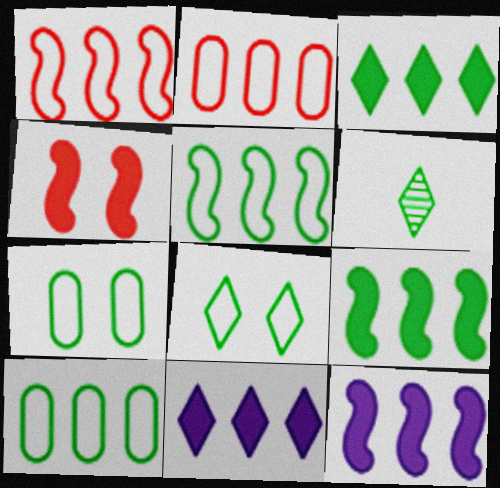[[3, 6, 8], 
[6, 7, 9]]